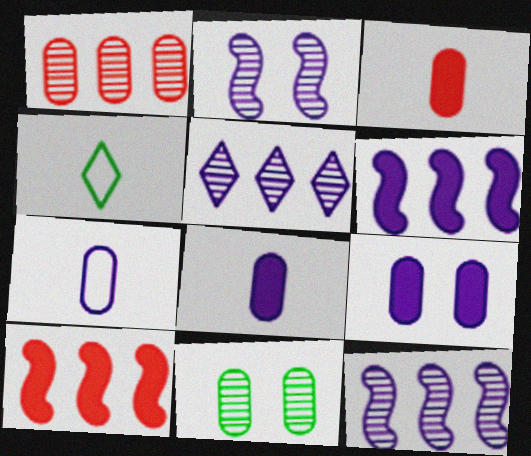[]